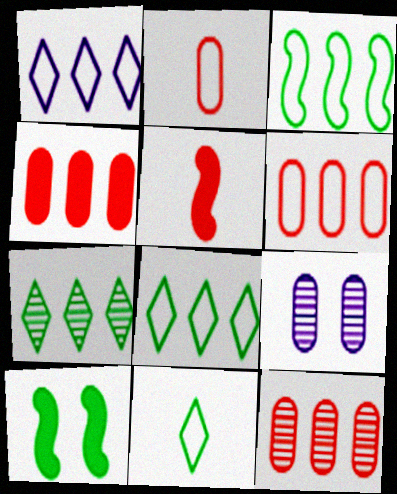[[1, 3, 6], 
[4, 6, 12], 
[5, 8, 9]]